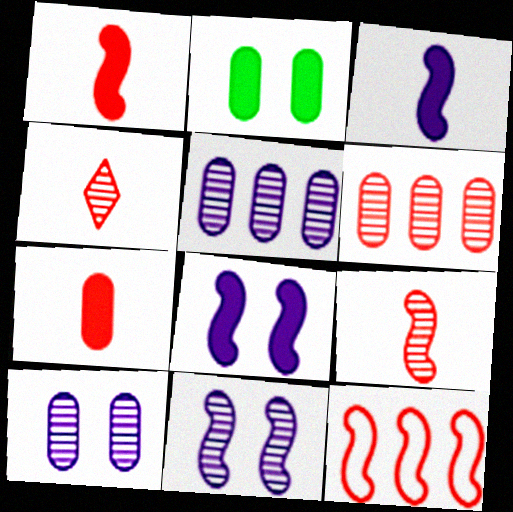[]